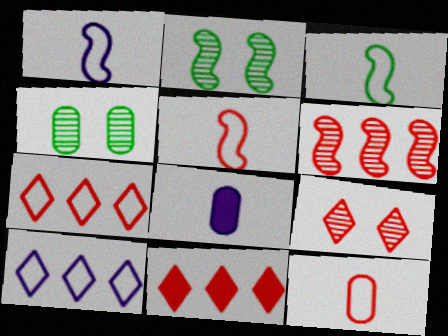[[1, 3, 5], 
[1, 4, 11], 
[2, 7, 8]]